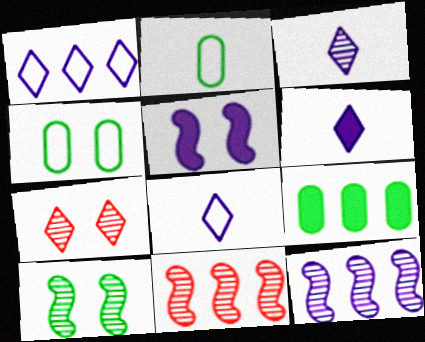[[1, 9, 11], 
[3, 6, 8], 
[4, 5, 7], 
[4, 6, 11]]